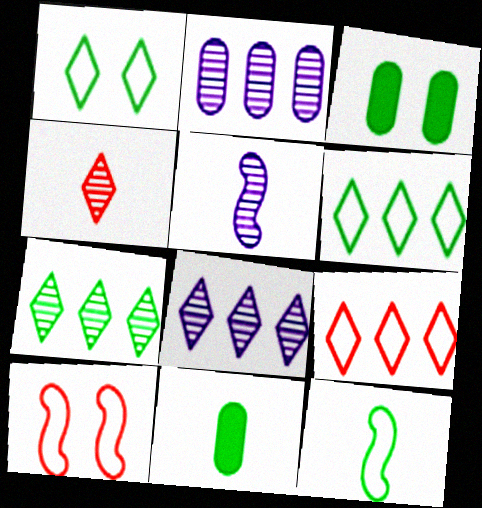[[3, 5, 9], 
[3, 7, 12], 
[8, 10, 11]]